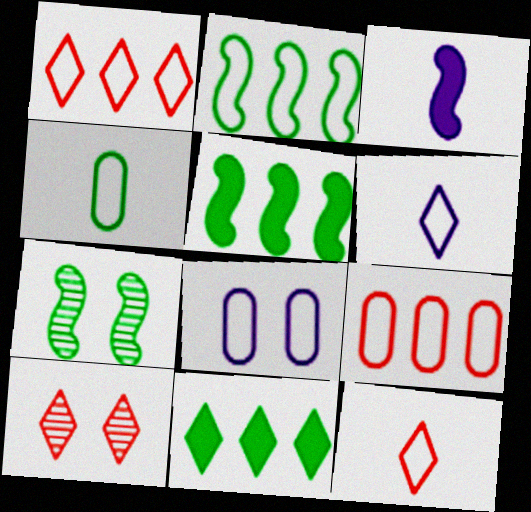[[2, 8, 12], 
[4, 7, 11], 
[4, 8, 9], 
[6, 10, 11]]